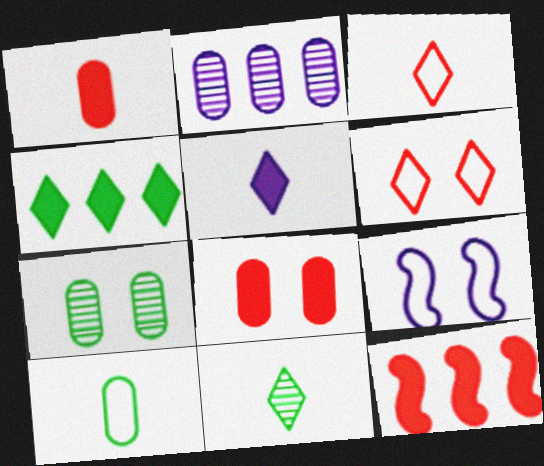[[2, 5, 9], 
[2, 8, 10], 
[3, 5, 11]]